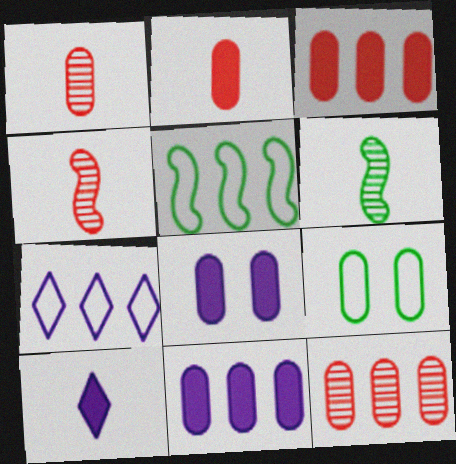[[1, 9, 11]]